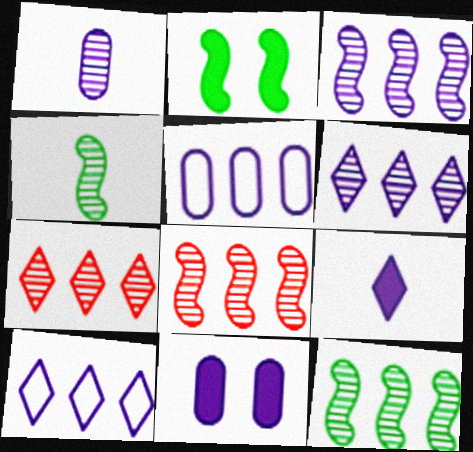[[1, 5, 11], 
[3, 8, 12]]